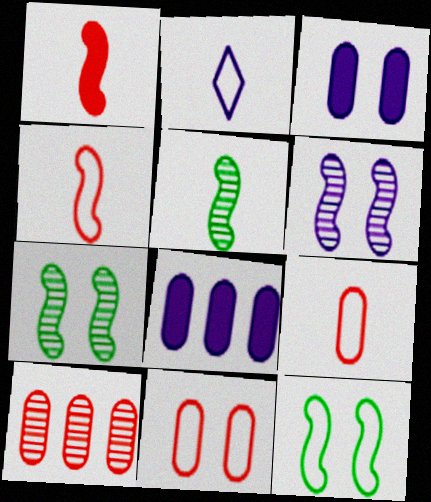[[2, 6, 8]]